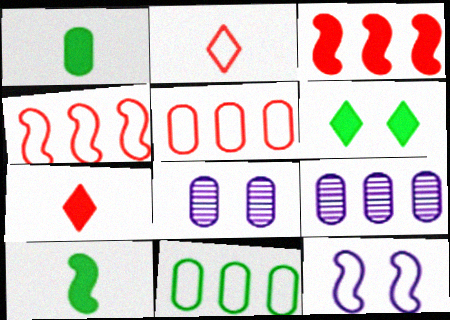[[1, 5, 8], 
[2, 11, 12]]